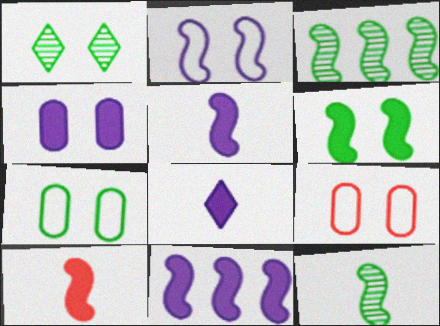[[1, 6, 7], 
[2, 3, 10], 
[3, 8, 9], 
[4, 8, 11], 
[6, 10, 11]]